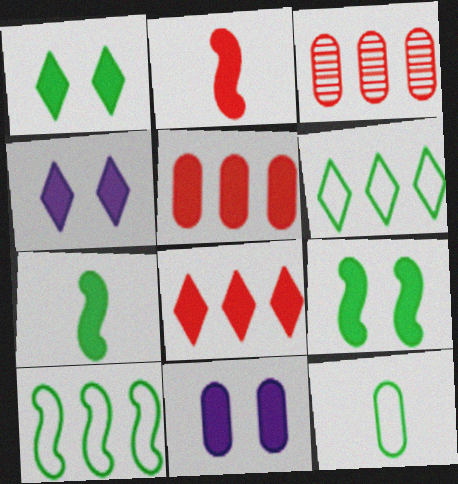[[3, 11, 12], 
[4, 5, 7], 
[7, 8, 11]]